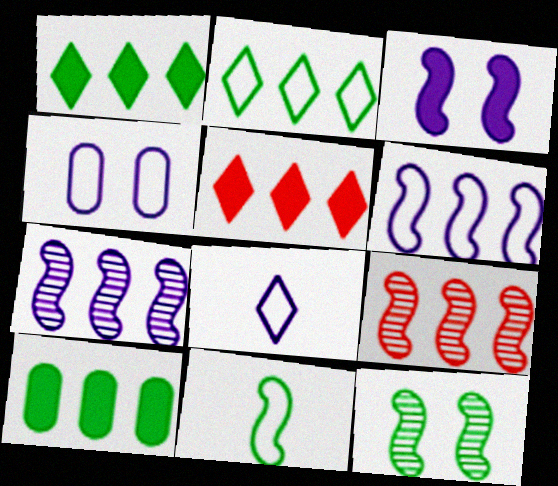[[3, 9, 11], 
[4, 6, 8]]